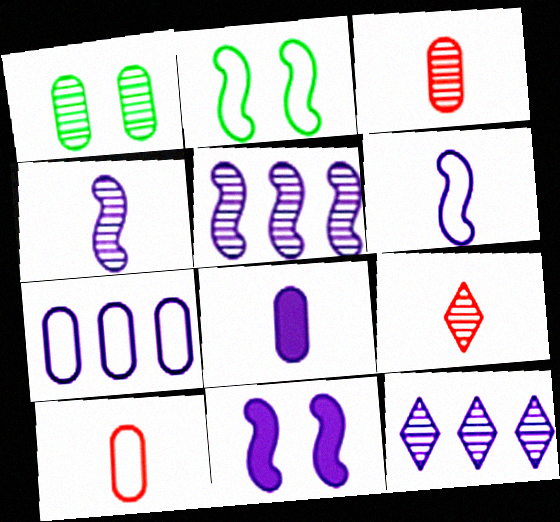[[1, 5, 9], 
[5, 6, 11]]